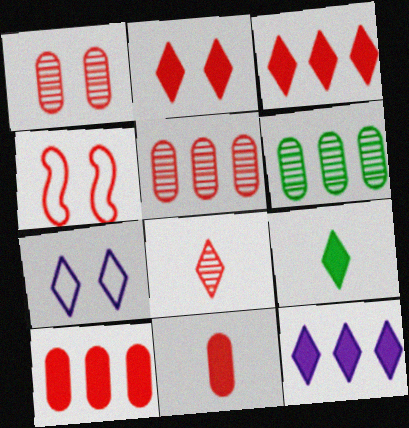[[1, 2, 4], 
[2, 9, 12], 
[4, 8, 10]]